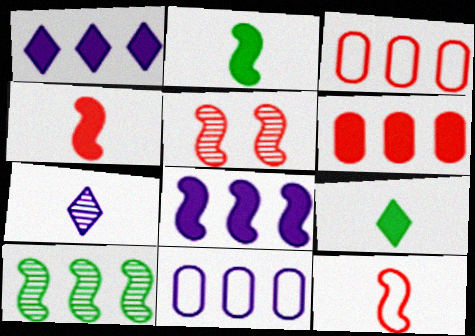[[1, 3, 10], 
[5, 9, 11]]